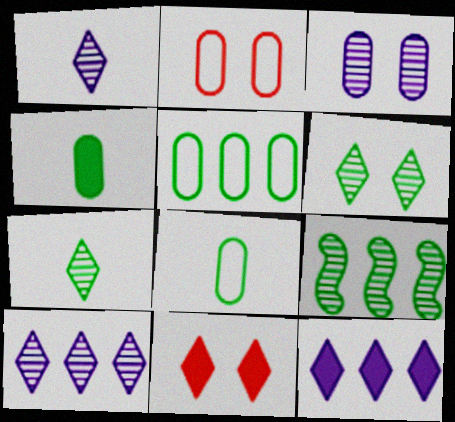[]